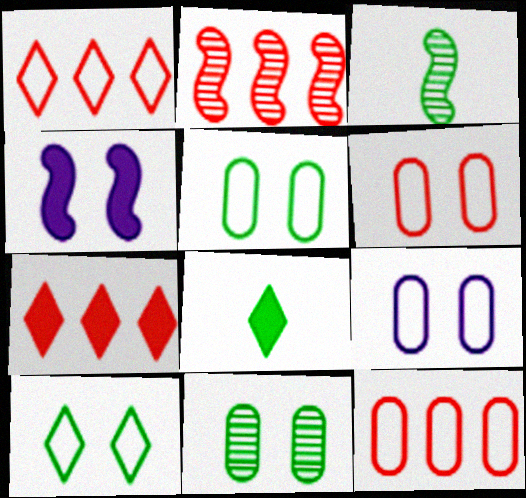[[2, 7, 12], 
[2, 8, 9], 
[3, 7, 9], 
[5, 6, 9]]